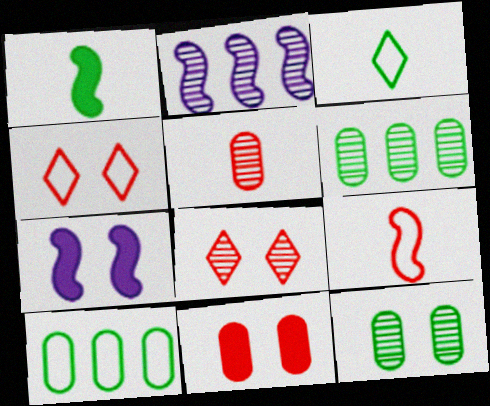[[2, 3, 11], 
[4, 7, 12]]